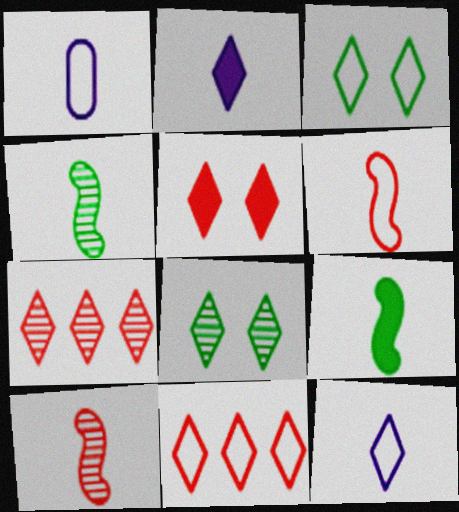[[2, 3, 7], 
[2, 8, 11], 
[3, 11, 12]]